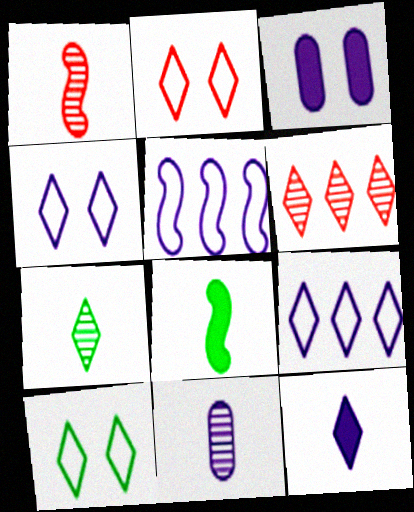[[1, 7, 11], 
[2, 4, 10], 
[6, 10, 12]]